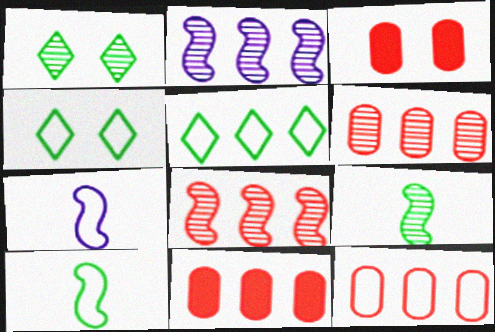[[1, 7, 11], 
[2, 5, 11], 
[4, 7, 12], 
[6, 11, 12]]